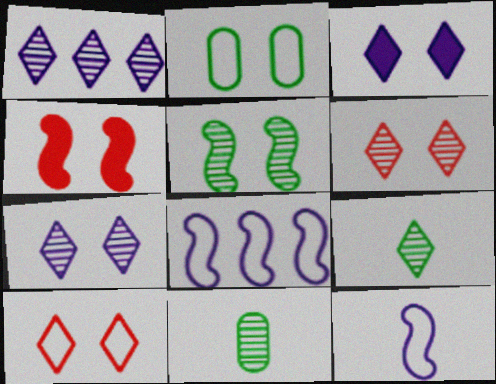[[1, 6, 9], 
[2, 4, 7]]